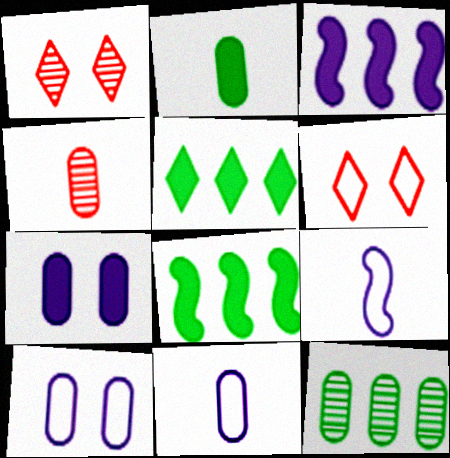[[1, 8, 11], 
[2, 4, 11]]